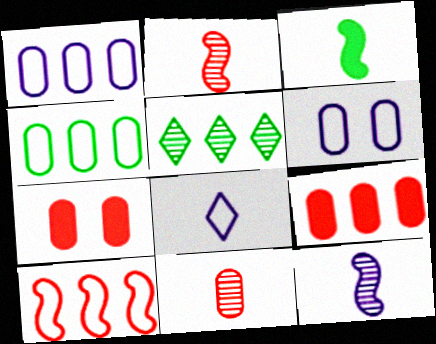[[3, 8, 11]]